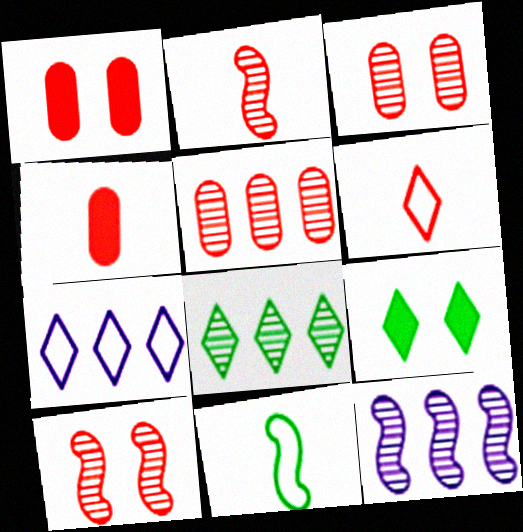[[2, 4, 6], 
[5, 8, 12]]